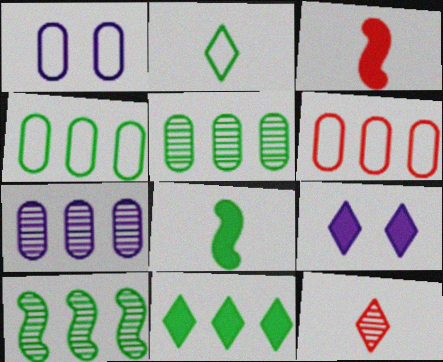[[4, 10, 11]]